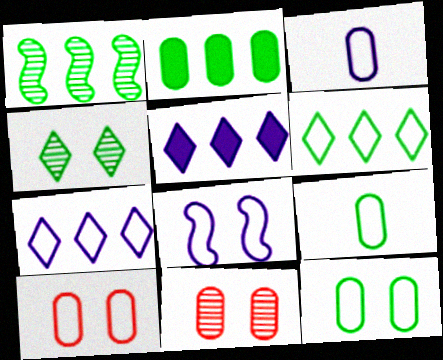[[1, 2, 6], 
[2, 3, 11], 
[3, 7, 8]]